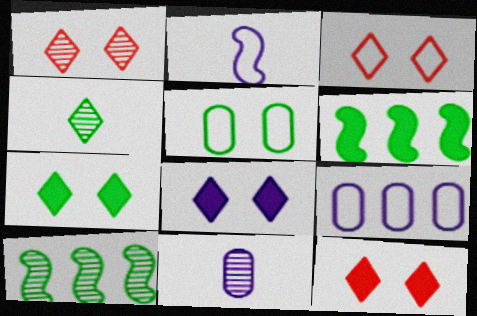[[1, 3, 12], 
[1, 10, 11], 
[3, 6, 11], 
[4, 5, 6], 
[7, 8, 12]]